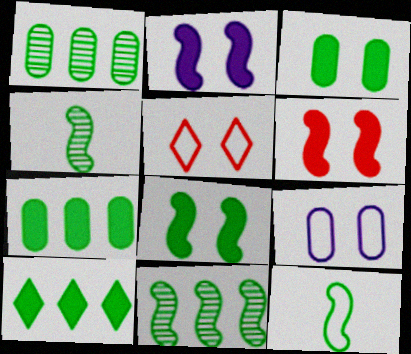[[2, 6, 8], 
[8, 11, 12]]